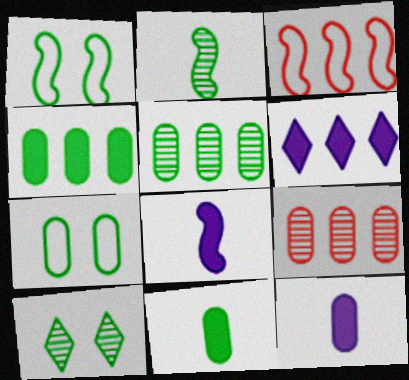[[2, 5, 10], 
[3, 5, 6], 
[3, 10, 12], 
[5, 7, 11], 
[7, 9, 12]]